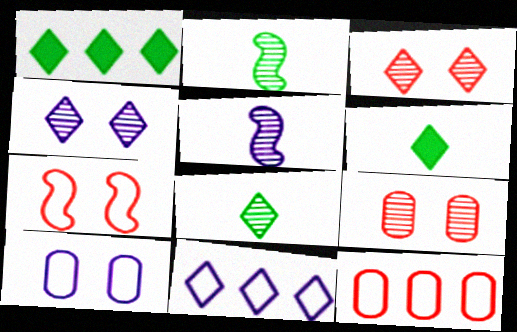[[3, 6, 11]]